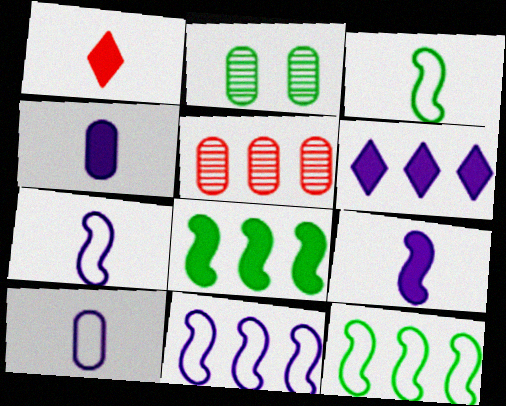[[1, 2, 11], 
[5, 6, 12]]